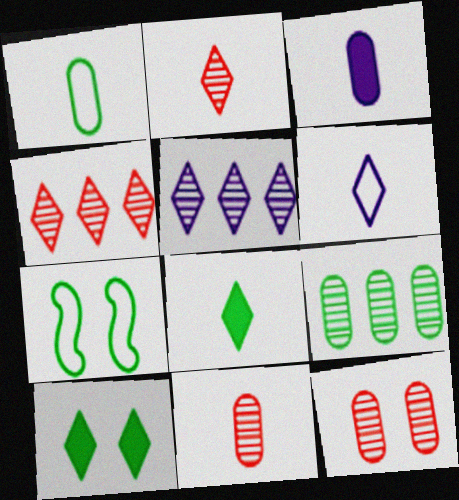[[1, 3, 11], 
[2, 6, 8], 
[3, 4, 7], 
[4, 6, 10], 
[7, 8, 9]]